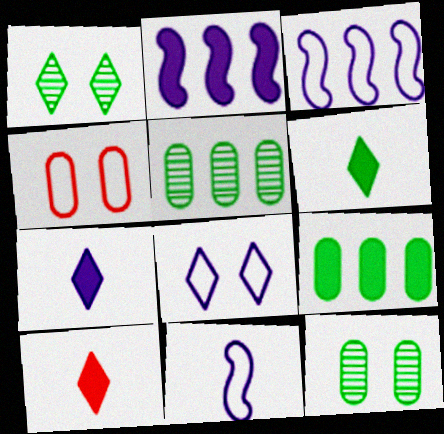[[3, 10, 12], 
[6, 7, 10]]